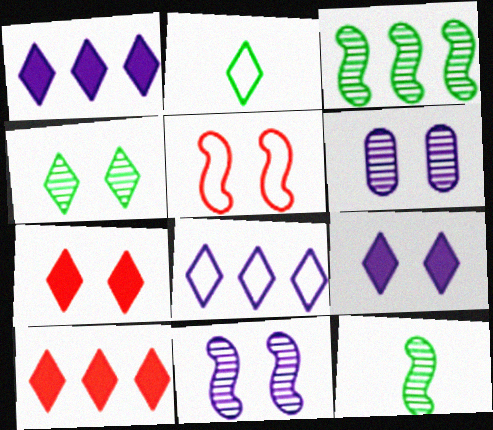[]